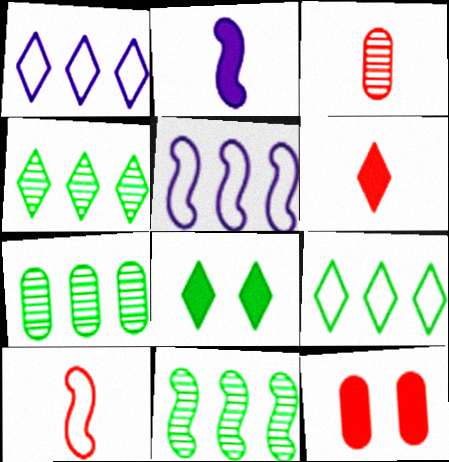[[3, 5, 8], 
[3, 6, 10], 
[4, 7, 11]]